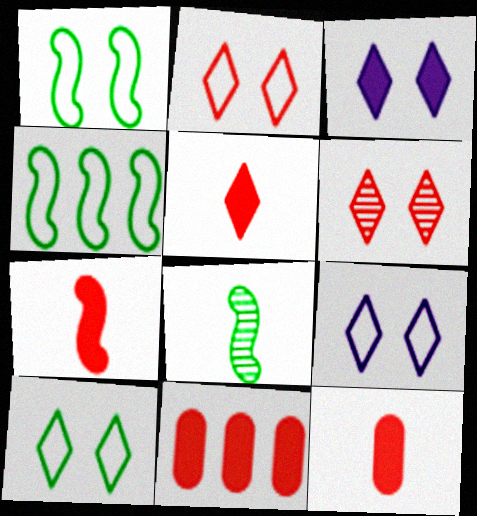[[2, 9, 10], 
[3, 6, 10], 
[5, 7, 12], 
[8, 9, 11]]